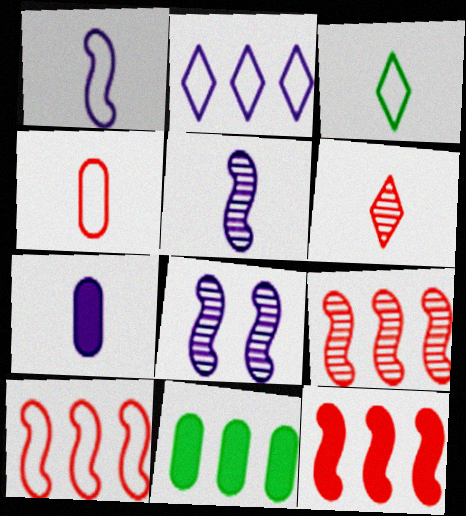[[1, 3, 4], 
[2, 7, 8], 
[2, 9, 11], 
[9, 10, 12]]